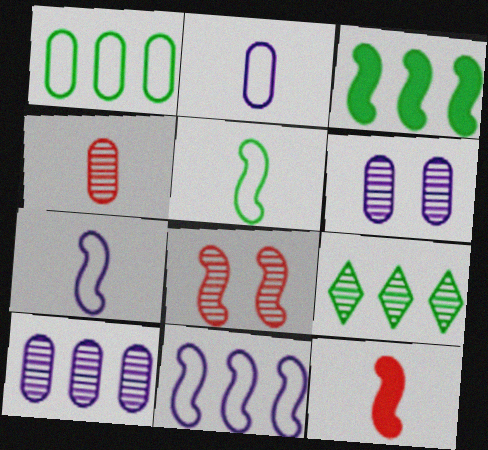[[1, 3, 9], 
[3, 7, 8]]